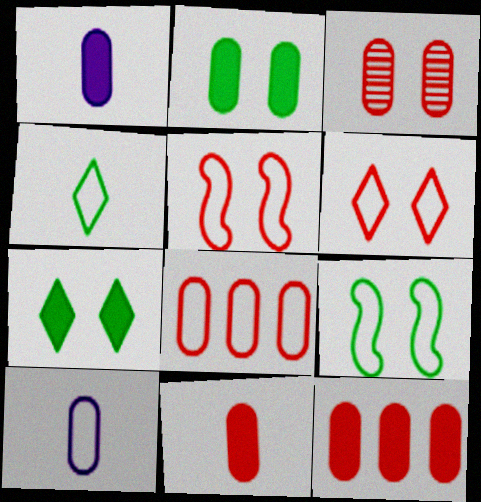[[1, 2, 12], 
[3, 8, 11]]